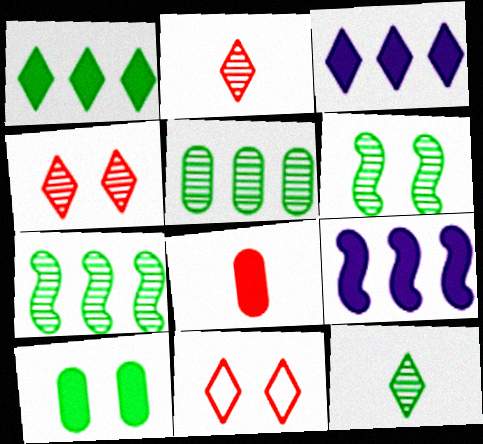[[3, 11, 12], 
[5, 6, 12]]